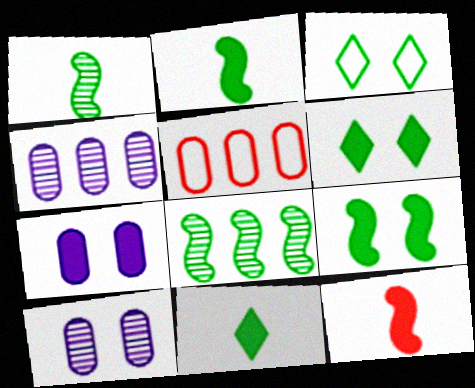[[3, 4, 12]]